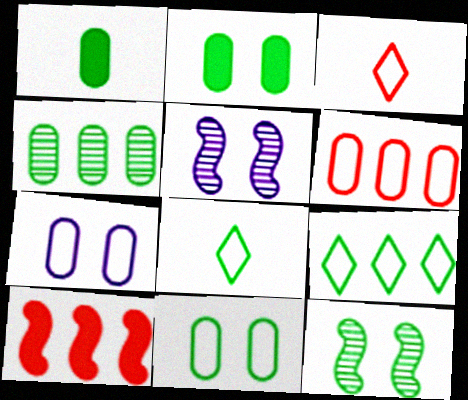[[1, 4, 11], 
[1, 9, 12]]